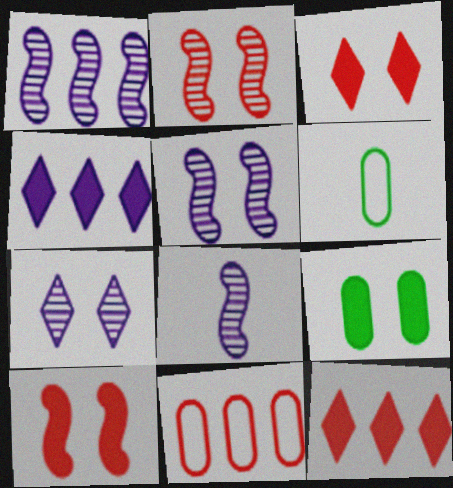[[1, 3, 6], 
[1, 5, 8], 
[2, 4, 6], 
[5, 6, 12]]